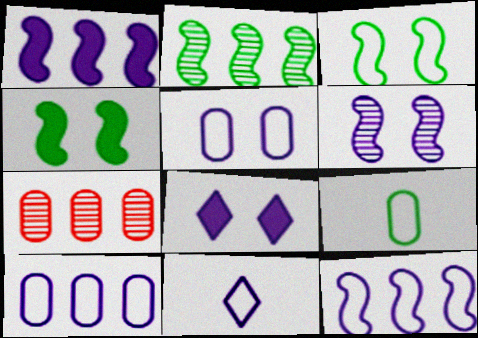[[4, 7, 11], 
[5, 6, 8], 
[5, 11, 12]]